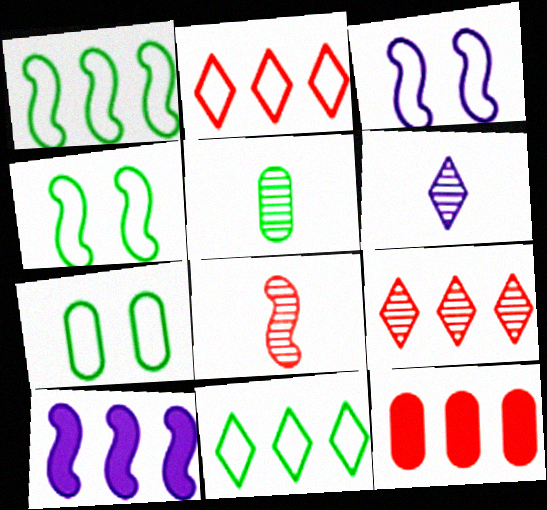[[4, 6, 12], 
[4, 8, 10], 
[5, 6, 8]]